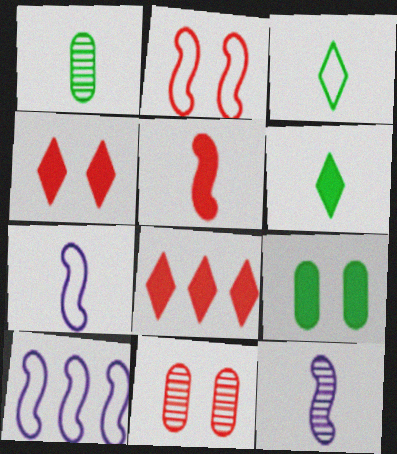[[1, 4, 10], 
[2, 4, 11], 
[6, 10, 11]]